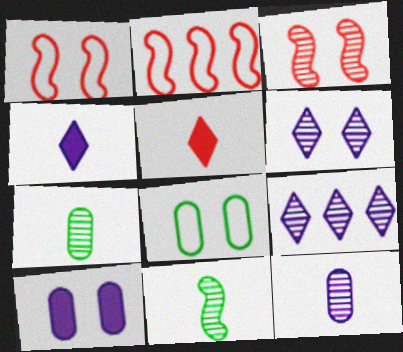[[3, 7, 9]]